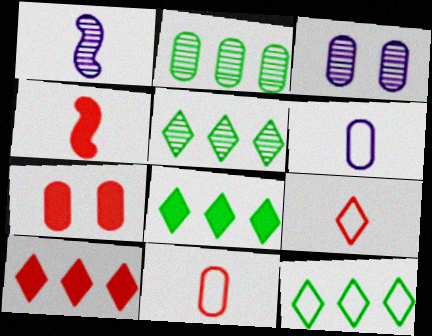[[1, 7, 12], 
[2, 6, 7], 
[3, 4, 12], 
[4, 7, 10], 
[5, 8, 12]]